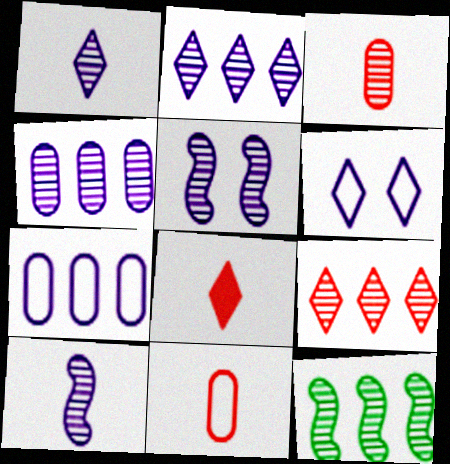[[1, 4, 5], 
[4, 9, 12]]